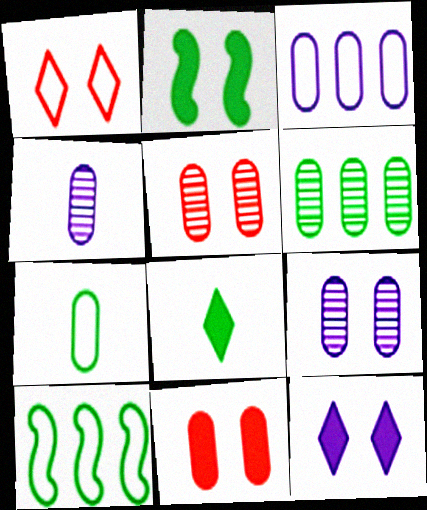[[1, 2, 9], 
[2, 11, 12], 
[4, 5, 6]]